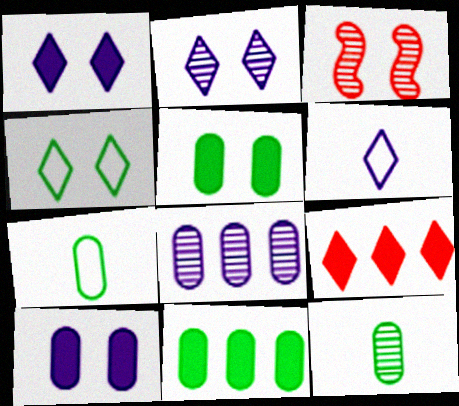[[3, 4, 10], 
[3, 6, 11]]